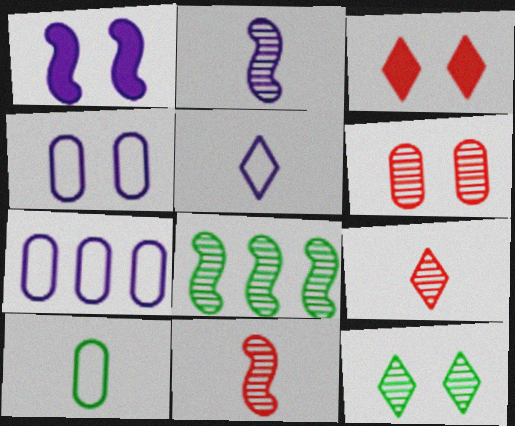[]